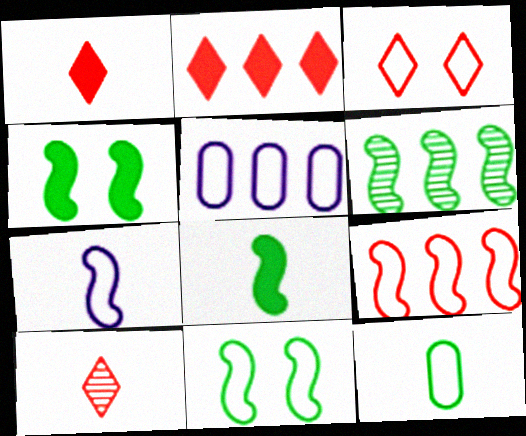[[2, 3, 10], 
[2, 5, 6], 
[4, 5, 10], 
[6, 8, 11], 
[7, 9, 11]]